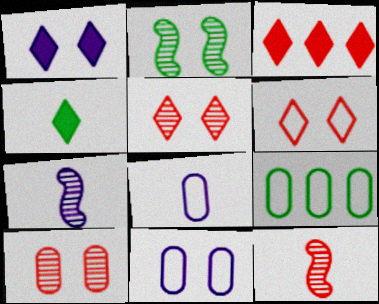[[1, 3, 4], 
[1, 9, 12], 
[2, 3, 8], 
[2, 4, 9], 
[4, 8, 12]]